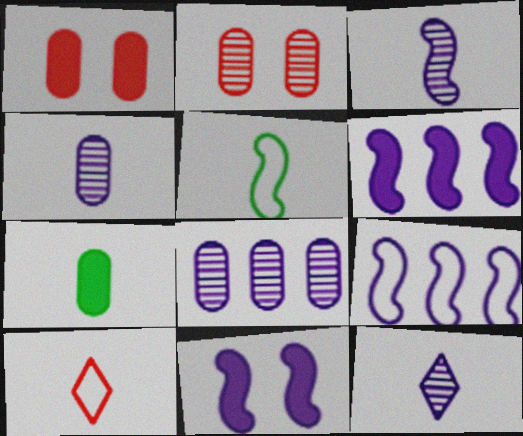[[3, 4, 12], 
[3, 7, 10], 
[3, 9, 11]]